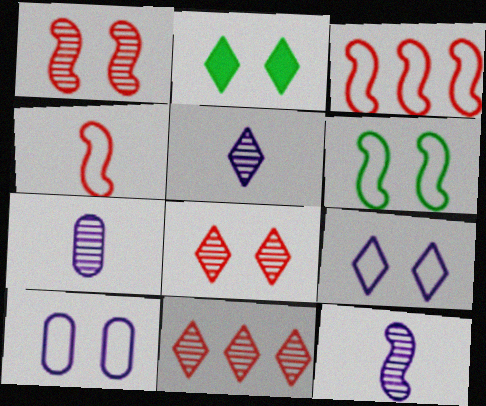[[1, 2, 10], 
[2, 3, 7], 
[2, 8, 9], 
[5, 7, 12]]